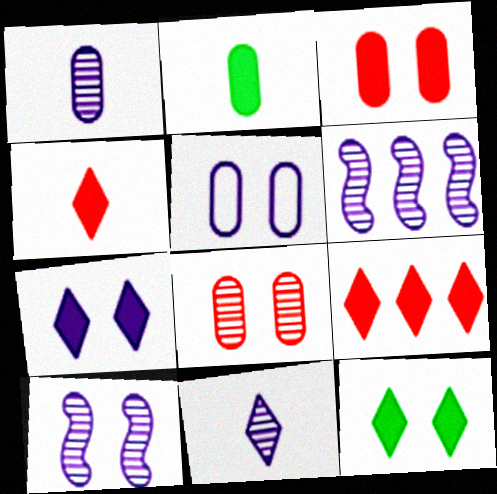[[5, 7, 10]]